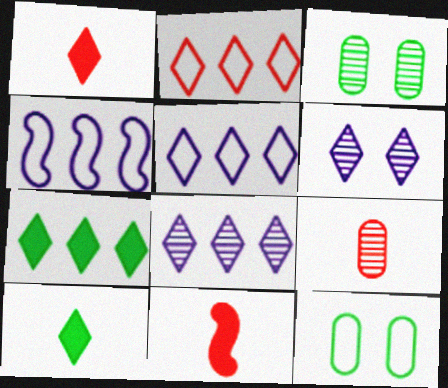[[1, 3, 4], 
[2, 6, 10], 
[2, 7, 8], 
[3, 5, 11], 
[8, 11, 12]]